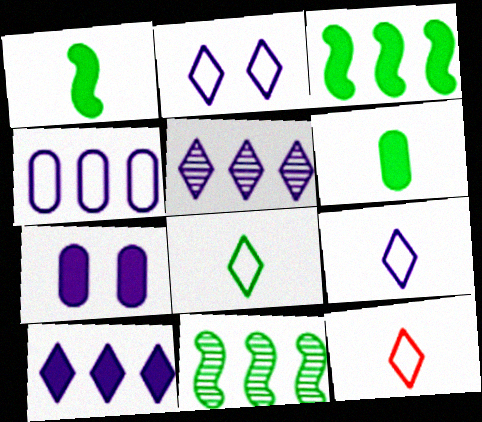[[7, 11, 12], 
[8, 9, 12]]